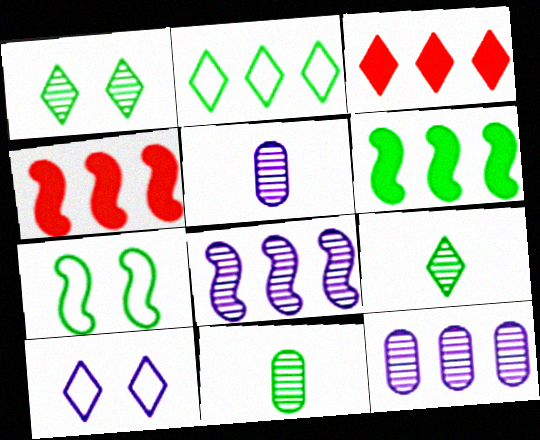[[2, 4, 12], 
[3, 5, 7], 
[3, 9, 10], 
[4, 10, 11]]